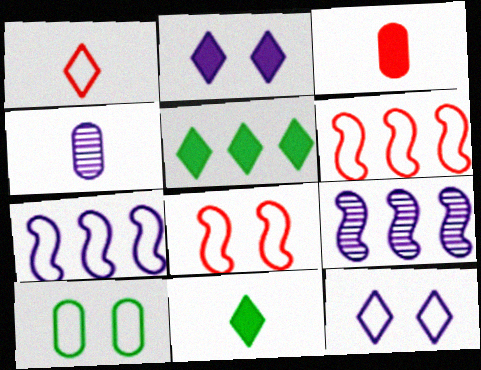[[1, 7, 10], 
[2, 4, 7], 
[4, 5, 8], 
[8, 10, 12]]